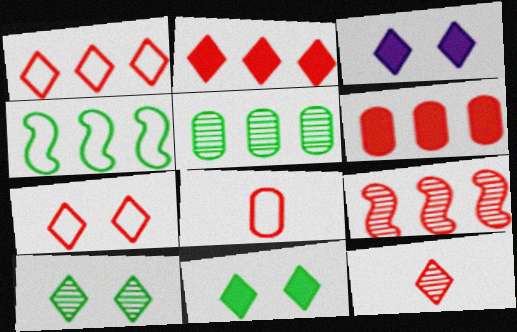[[1, 6, 9], 
[2, 7, 12], 
[3, 7, 10]]